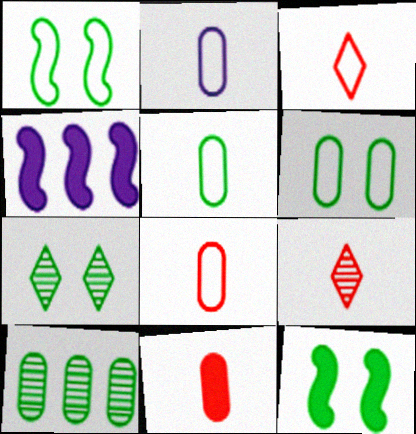[[2, 5, 8], 
[4, 6, 9], 
[4, 7, 8], 
[6, 7, 12]]